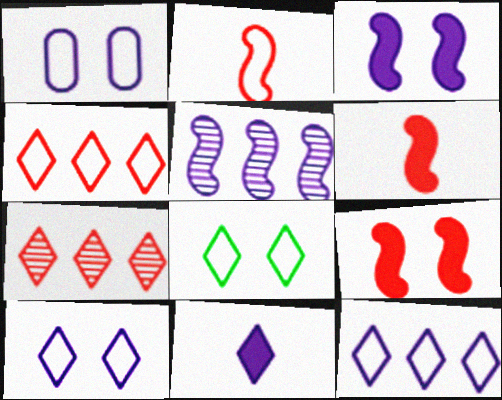[[1, 5, 11], 
[7, 8, 11]]